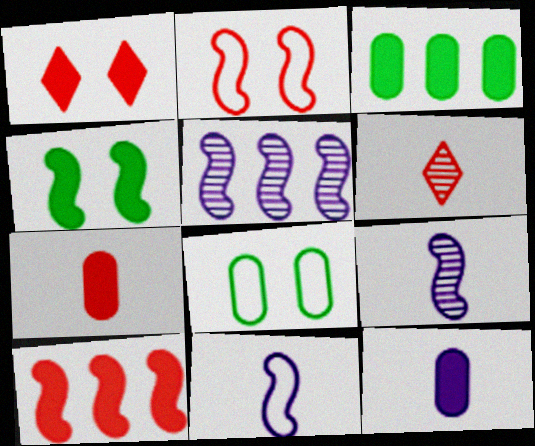[[1, 7, 10]]